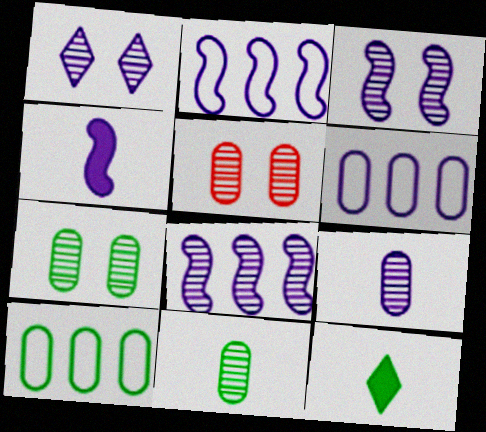[[1, 4, 6], 
[1, 8, 9], 
[2, 3, 4], 
[2, 5, 12]]